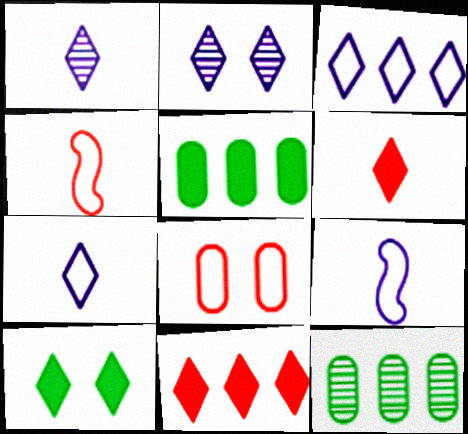[[2, 4, 5]]